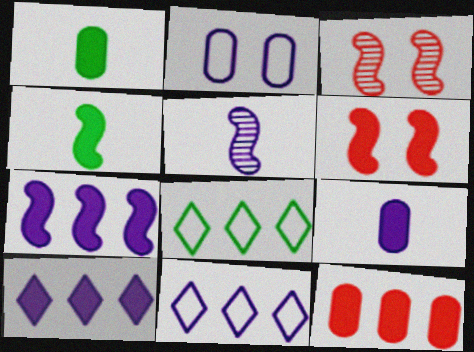[[1, 3, 11], 
[1, 6, 10], 
[2, 5, 10], 
[3, 8, 9], 
[4, 6, 7]]